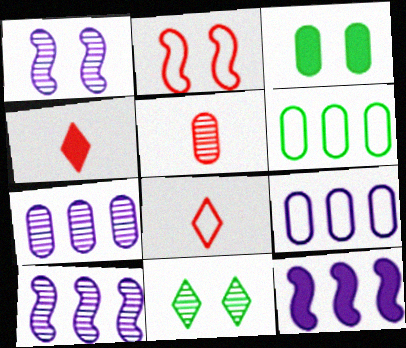[[1, 4, 6], 
[3, 4, 12], 
[3, 5, 9], 
[3, 8, 10], 
[5, 10, 11]]